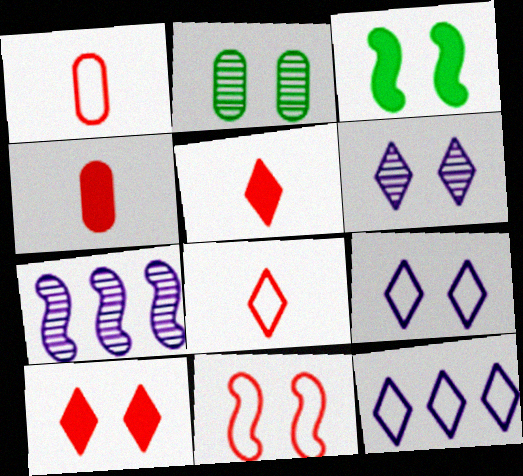[]